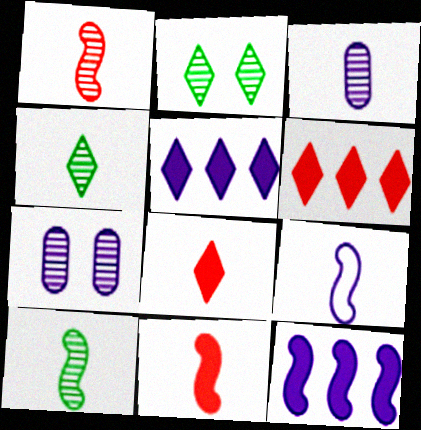[[1, 3, 4], 
[5, 7, 9], 
[9, 10, 11]]